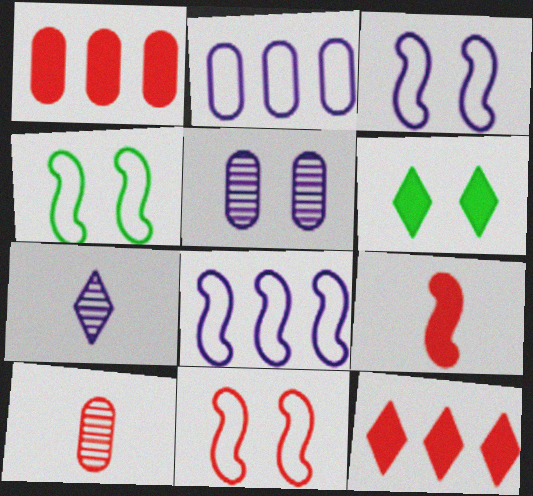[[1, 4, 7], 
[3, 4, 11], 
[5, 6, 11], 
[6, 8, 10], 
[10, 11, 12]]